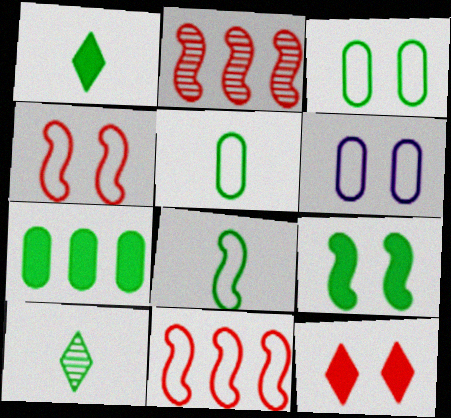[[1, 2, 6], 
[1, 7, 9]]